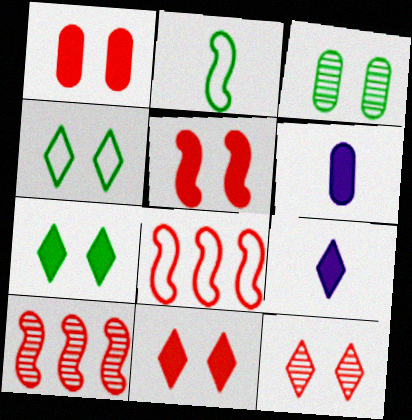[[1, 5, 11], 
[3, 8, 9], 
[4, 6, 10]]